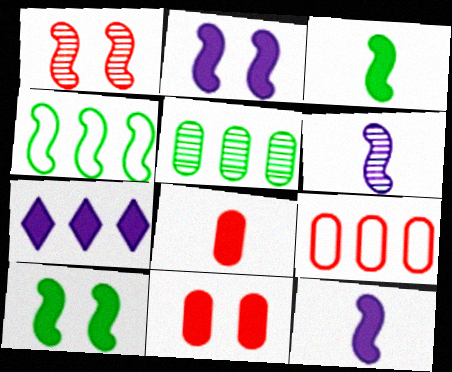[[1, 4, 12], 
[3, 7, 11], 
[7, 8, 10]]